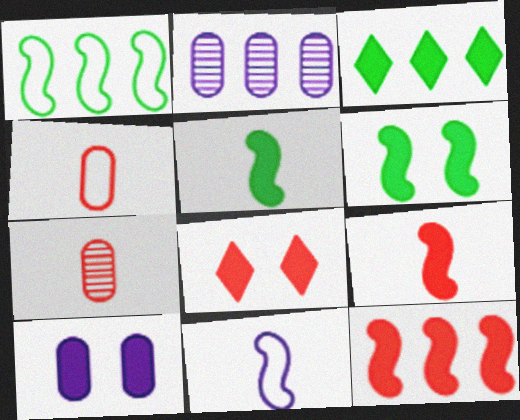[[3, 9, 10], 
[6, 8, 10]]